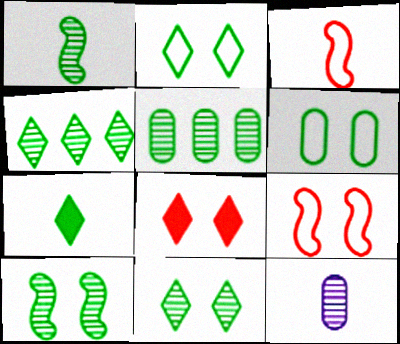[[1, 5, 11], 
[2, 4, 7], 
[3, 7, 12]]